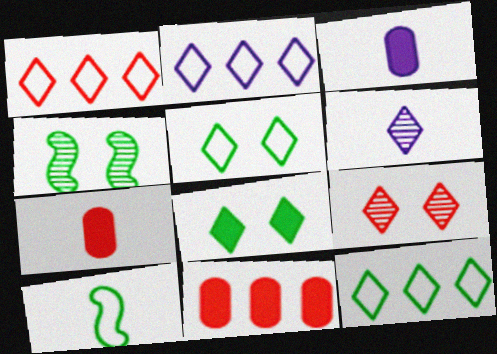[[1, 2, 12], 
[1, 3, 4], 
[1, 6, 8], 
[2, 4, 7], 
[6, 7, 10]]